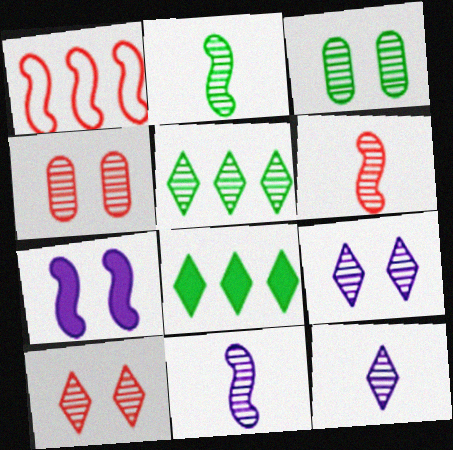[[1, 2, 7], 
[2, 3, 5], 
[2, 6, 11], 
[4, 5, 11], 
[5, 10, 12]]